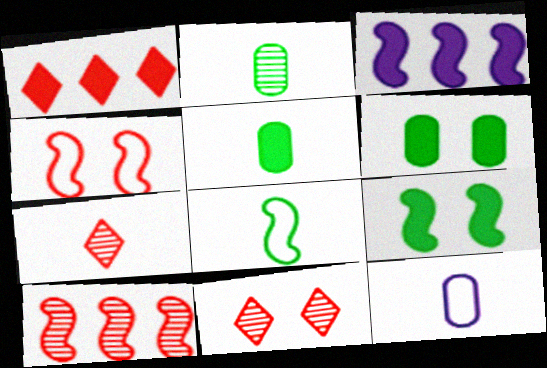[]